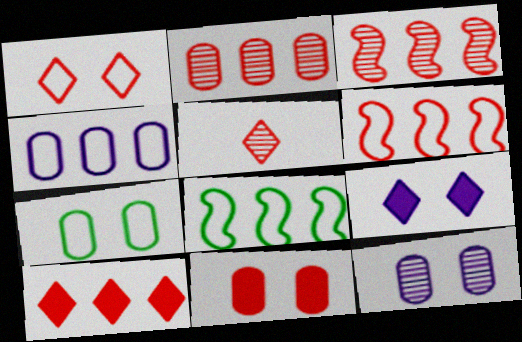[[1, 5, 10], 
[2, 6, 10], 
[5, 6, 11], 
[7, 11, 12]]